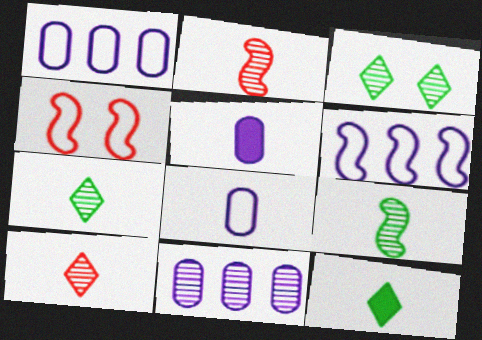[[2, 3, 11], 
[2, 8, 12], 
[4, 11, 12]]